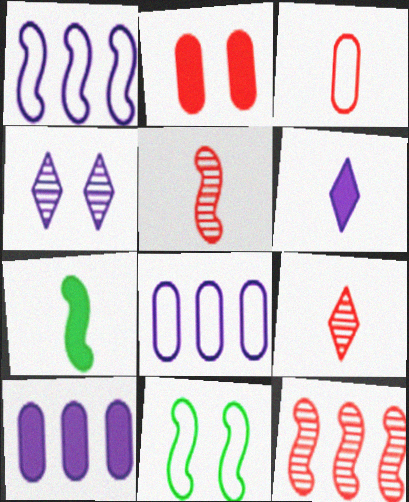[[2, 4, 11], 
[9, 10, 11]]